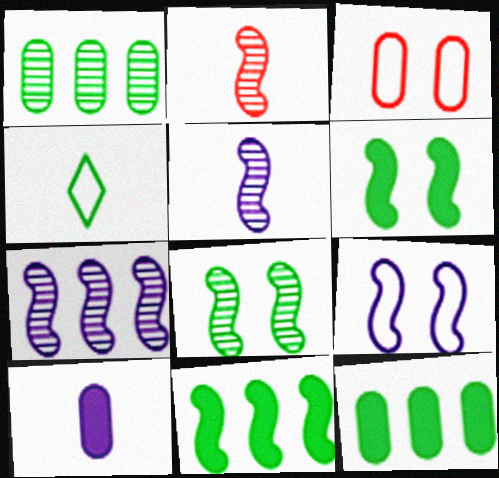[[1, 3, 10], 
[1, 4, 6], 
[2, 4, 10], 
[2, 7, 8], 
[2, 9, 11], 
[4, 8, 12]]